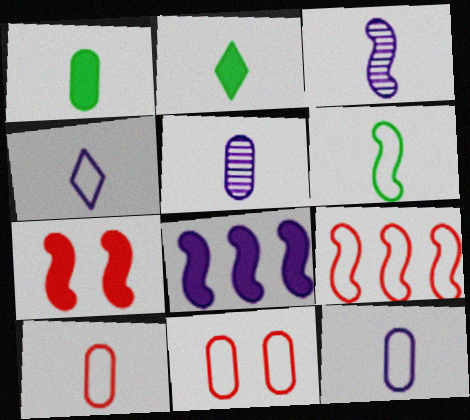[[1, 5, 10], 
[2, 3, 10], 
[4, 6, 10]]